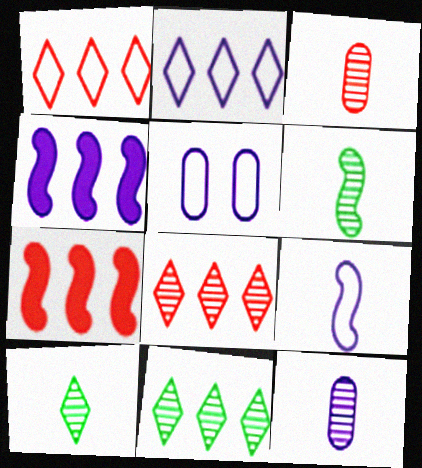[[2, 5, 9], 
[5, 7, 10]]